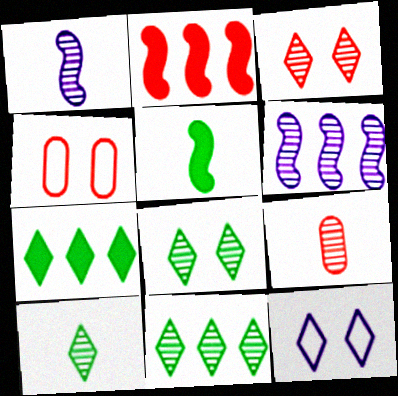[[1, 4, 7], 
[1, 9, 10], 
[6, 8, 9], 
[8, 10, 11]]